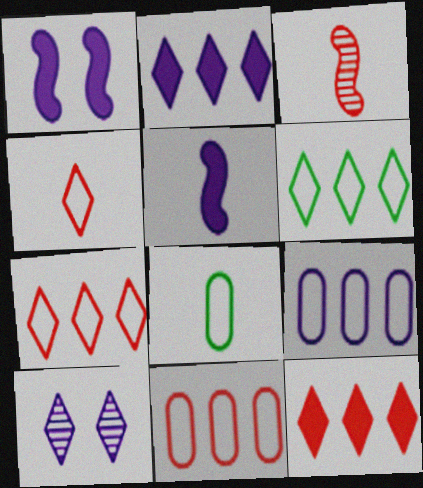[[5, 9, 10]]